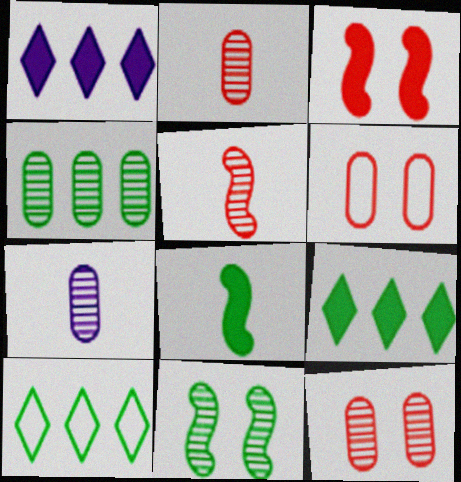[[3, 7, 10], 
[4, 7, 12]]